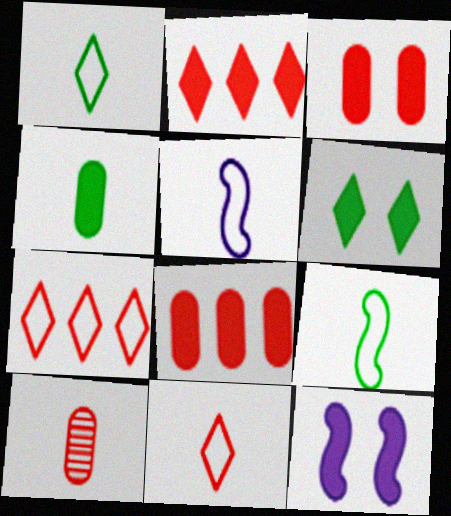[[2, 4, 12], 
[3, 6, 12]]